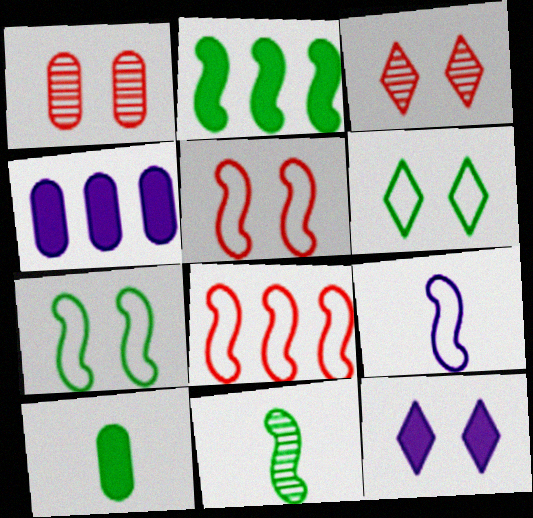[[1, 7, 12], 
[2, 7, 11], 
[3, 6, 12], 
[7, 8, 9]]